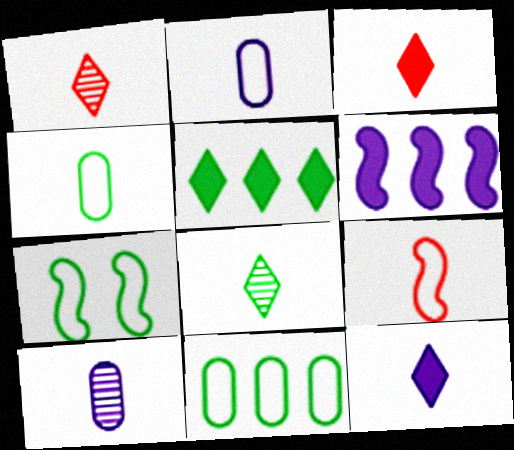[]